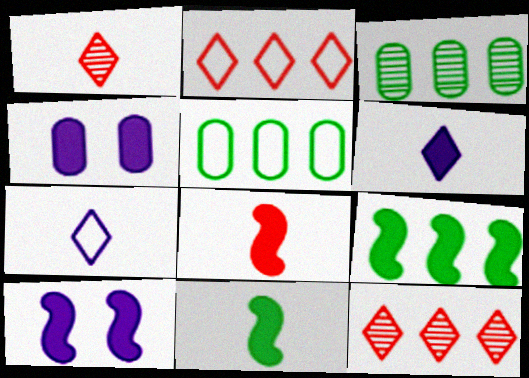[[1, 5, 10], 
[8, 9, 10]]